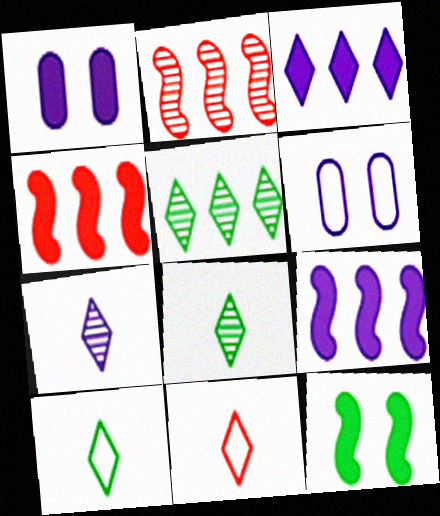[[1, 2, 10], 
[4, 6, 8], 
[6, 7, 9]]